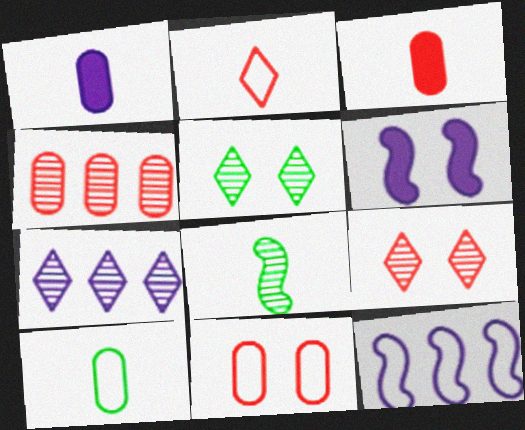[[1, 2, 8], 
[3, 4, 11], 
[3, 5, 12], 
[5, 6, 11]]